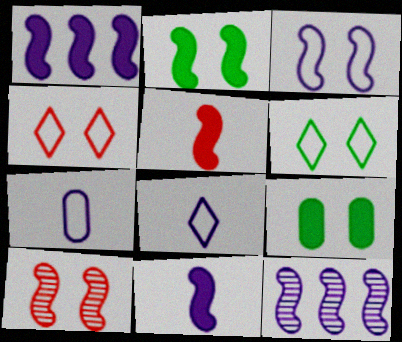[[1, 2, 5], 
[2, 3, 10], 
[3, 11, 12]]